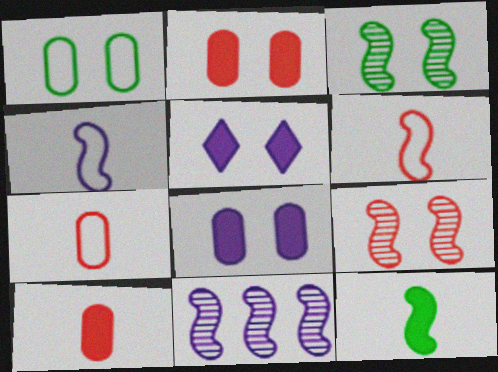[[1, 5, 9]]